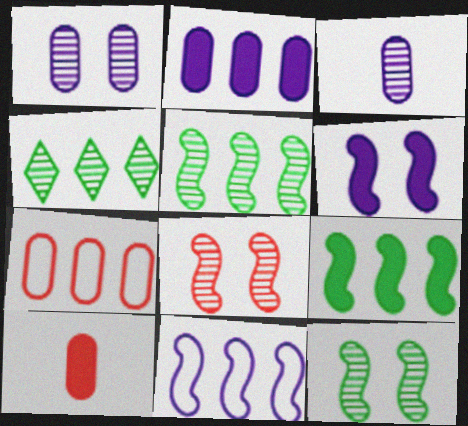[[3, 4, 8]]